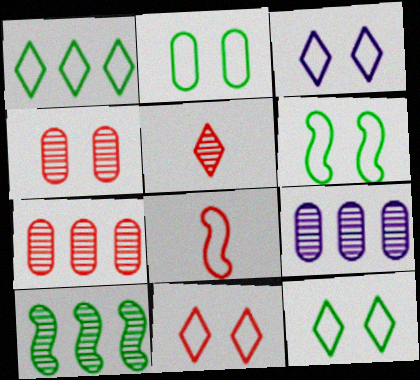[[2, 6, 12], 
[3, 11, 12]]